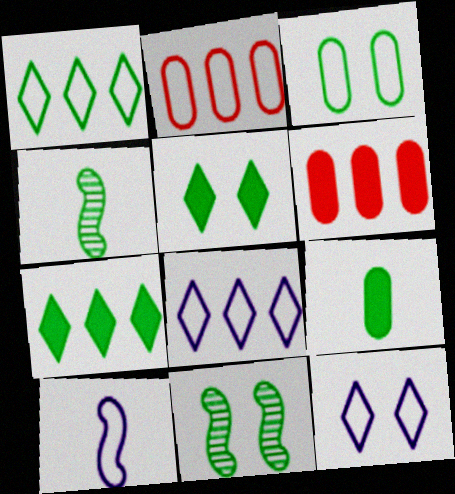[[1, 9, 11], 
[3, 4, 7], 
[3, 5, 11], 
[4, 6, 12]]